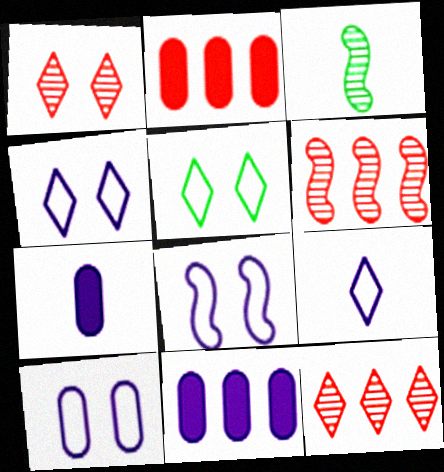[[2, 3, 4], 
[4, 8, 10], 
[5, 6, 7]]